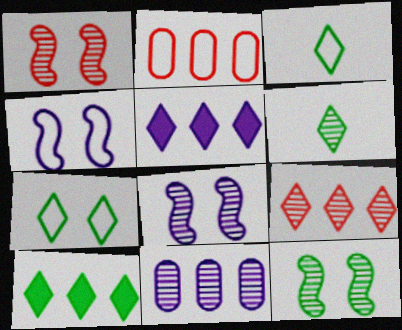[[1, 6, 11], 
[1, 8, 12], 
[2, 3, 4], 
[6, 7, 10]]